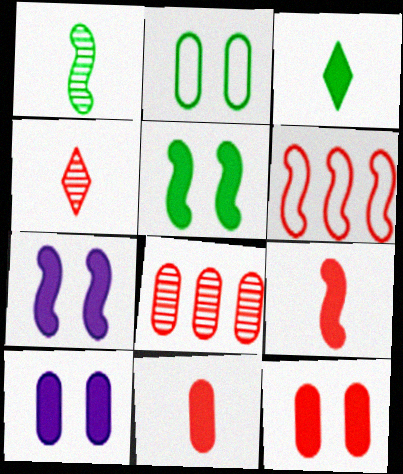[[1, 6, 7], 
[4, 6, 12]]